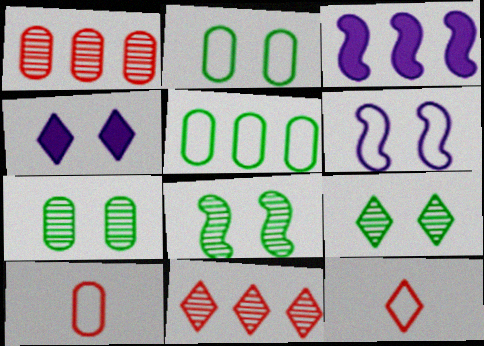[[3, 5, 11], 
[3, 7, 12], 
[3, 9, 10], 
[5, 6, 12], 
[7, 8, 9]]